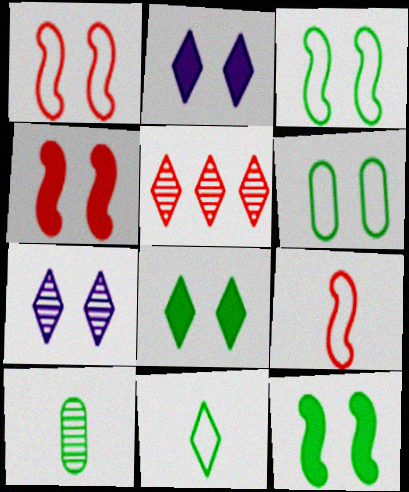[[2, 5, 11], 
[4, 6, 7]]